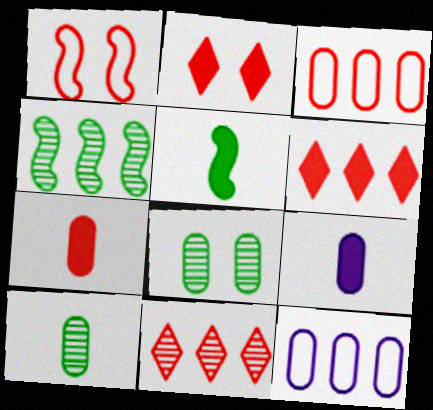[[1, 7, 11], 
[3, 8, 9], 
[4, 6, 12], 
[7, 8, 12]]